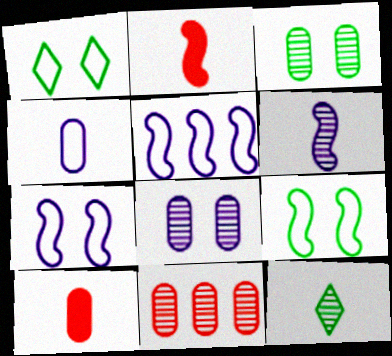[[2, 4, 12]]